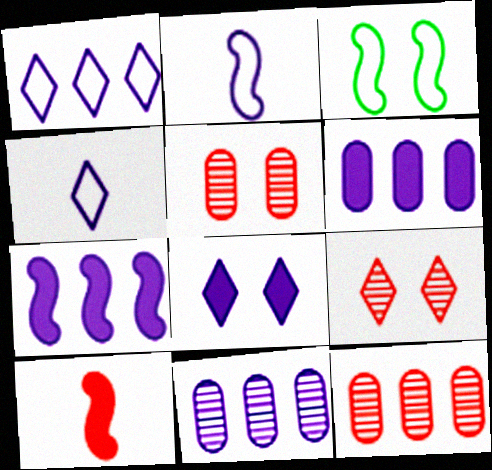[[1, 7, 11], 
[2, 8, 11], 
[3, 5, 8]]